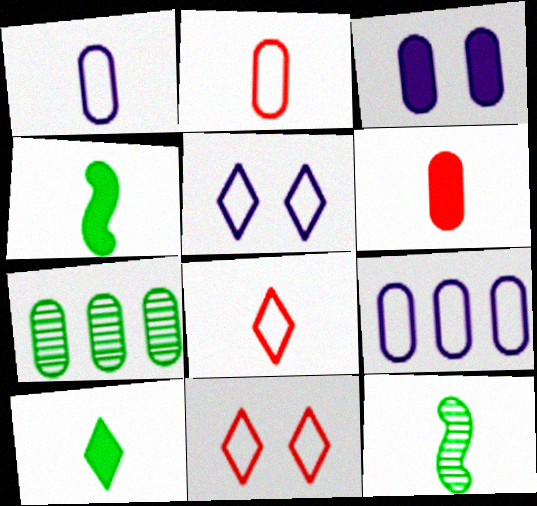[[2, 3, 7]]